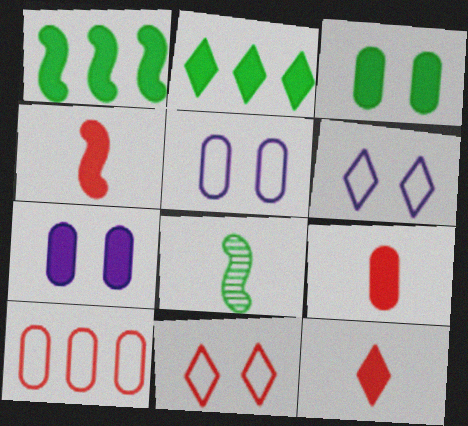[[1, 7, 12], 
[2, 4, 7], 
[4, 9, 12]]